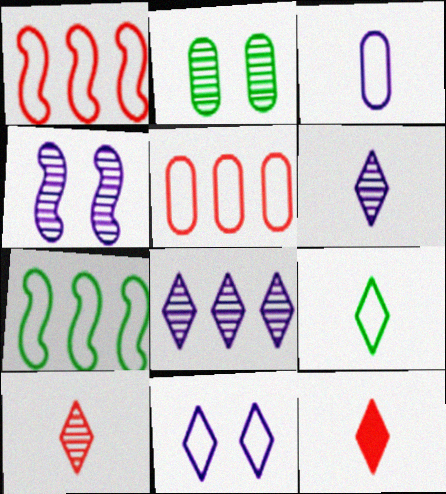[[6, 9, 12]]